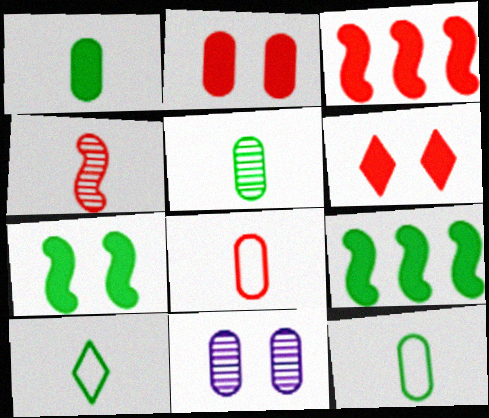[[1, 5, 12], 
[3, 10, 11]]